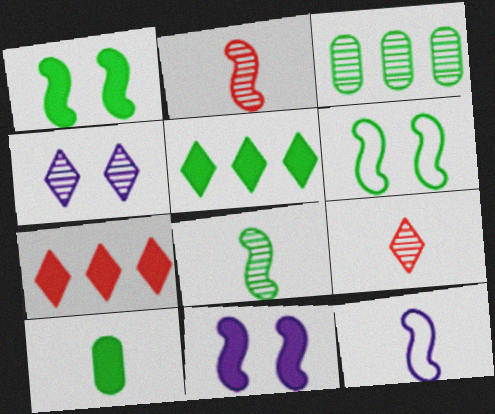[[1, 5, 10], 
[2, 3, 4], 
[7, 10, 11], 
[9, 10, 12]]